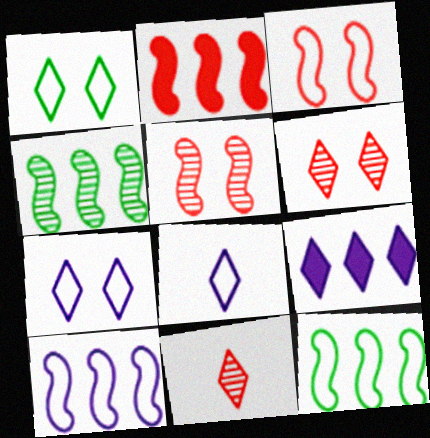[[1, 9, 11], 
[2, 4, 10]]